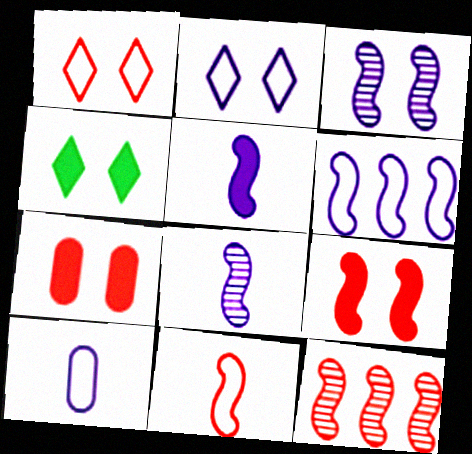[[2, 6, 10], 
[3, 5, 6], 
[4, 10, 12], 
[9, 11, 12]]